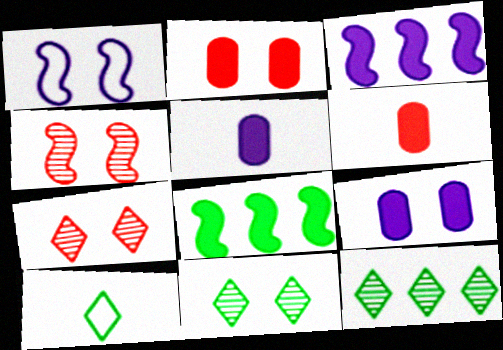[[1, 2, 11], 
[1, 6, 12]]